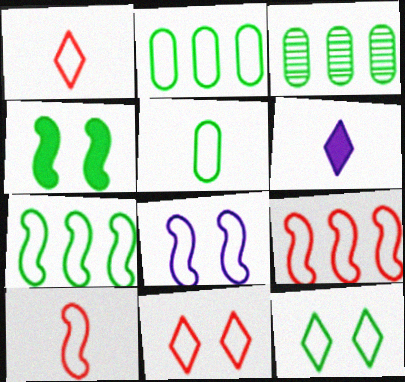[[1, 2, 8], 
[5, 7, 12], 
[7, 8, 10]]